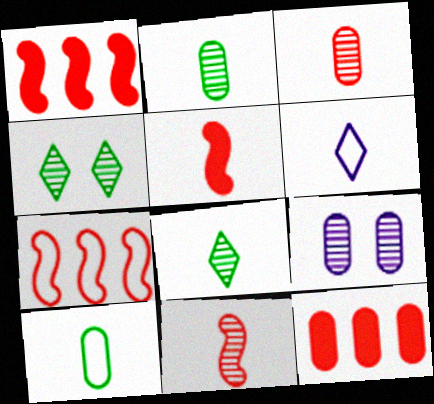[[2, 5, 6], 
[9, 10, 12]]